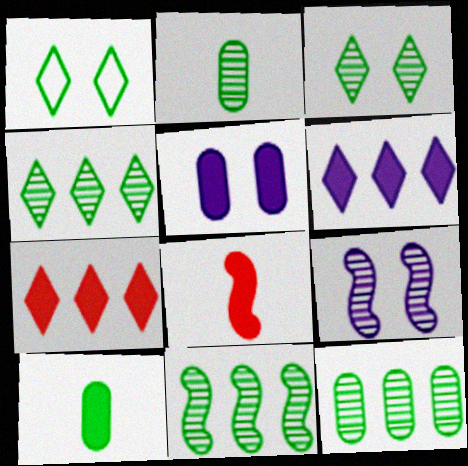[[1, 10, 11], 
[2, 3, 11], 
[4, 11, 12]]